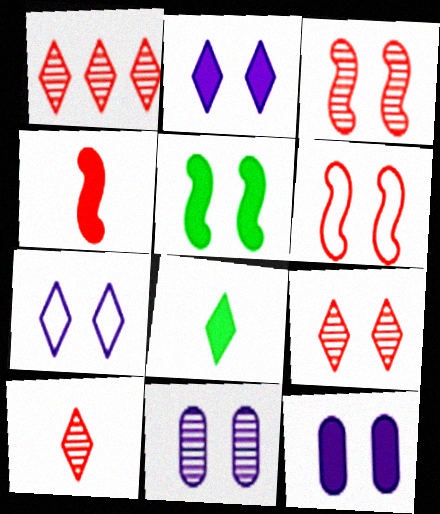[[1, 7, 8], 
[1, 9, 10]]